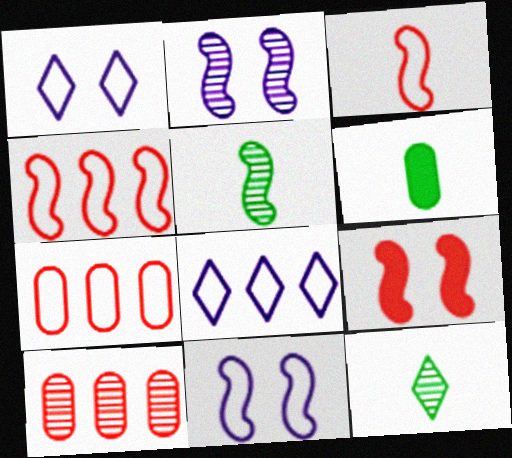[[2, 10, 12]]